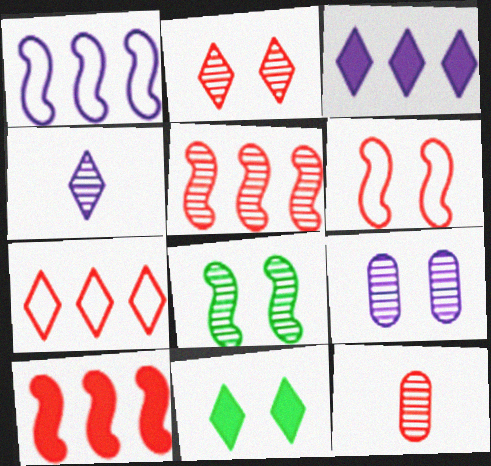[[1, 11, 12], 
[2, 5, 12], 
[2, 8, 9], 
[4, 7, 11], 
[6, 9, 11]]